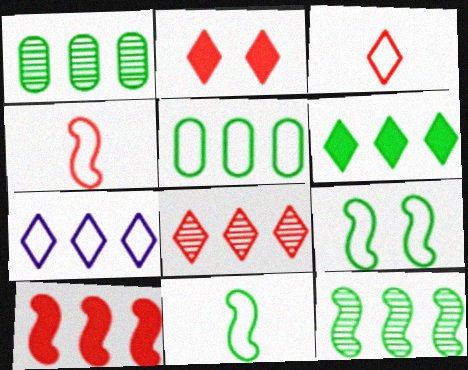[[1, 7, 10], 
[2, 3, 8], 
[5, 6, 12], 
[6, 7, 8]]